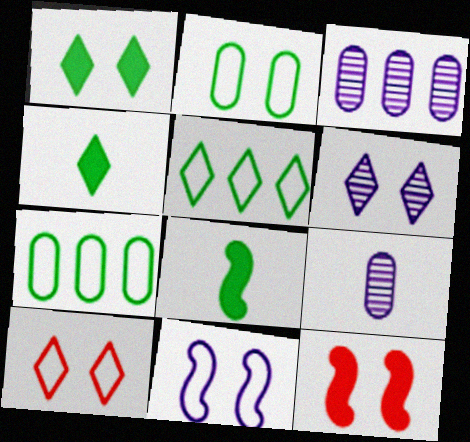[[1, 6, 10], 
[2, 6, 12], 
[2, 10, 11], 
[3, 8, 10], 
[5, 9, 12]]